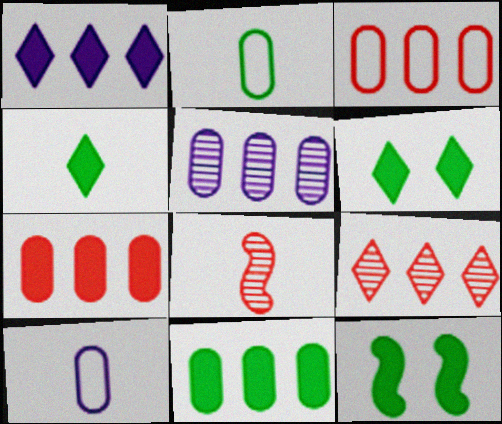[[3, 5, 11], 
[4, 8, 10], 
[4, 11, 12], 
[9, 10, 12]]